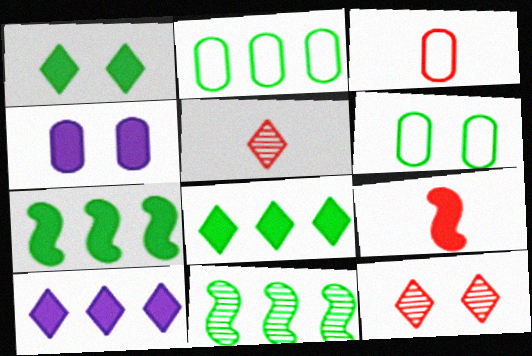[[2, 8, 11], 
[3, 5, 9], 
[4, 8, 9]]